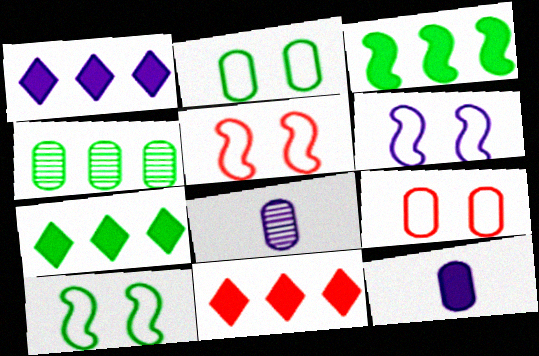[[1, 6, 8], 
[1, 7, 11], 
[4, 9, 12], 
[5, 6, 10], 
[5, 7, 8], 
[8, 10, 11]]